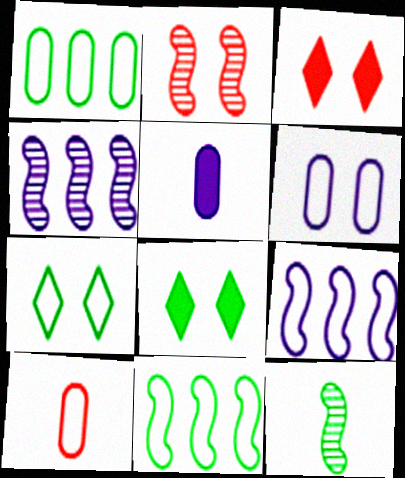[[1, 6, 10], 
[1, 8, 12], 
[2, 4, 12], 
[2, 6, 8], 
[4, 8, 10], 
[7, 9, 10]]